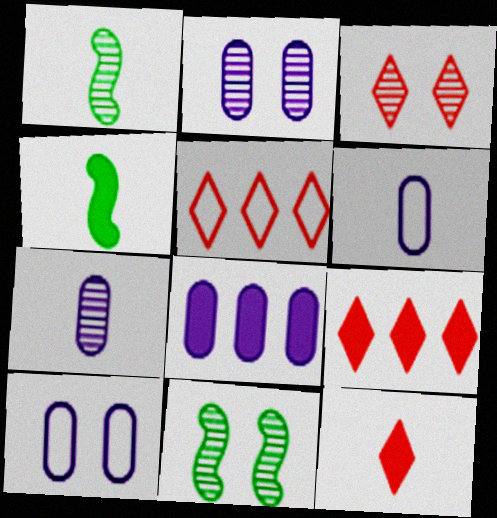[[1, 6, 12], 
[1, 9, 10], 
[2, 3, 11], 
[2, 4, 5], 
[2, 6, 8], 
[3, 5, 12], 
[6, 9, 11], 
[7, 8, 10]]